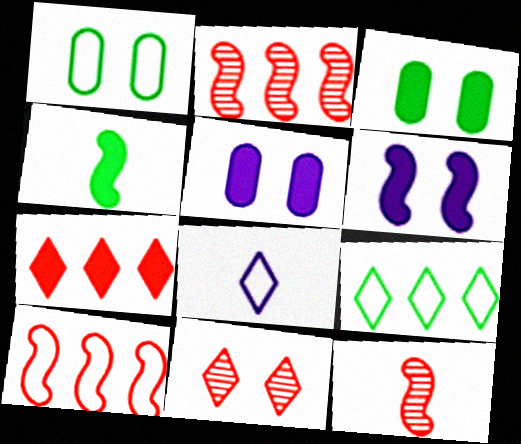[[1, 6, 11], 
[1, 8, 10], 
[2, 3, 8], 
[4, 5, 7], 
[5, 9, 12]]